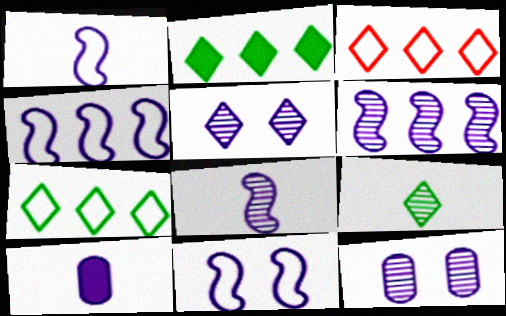[[1, 4, 11], 
[4, 5, 10]]